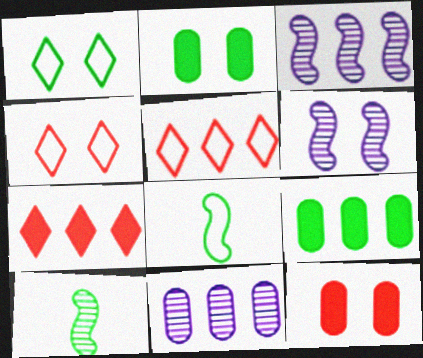[[1, 6, 12], 
[1, 9, 10], 
[2, 4, 6], 
[3, 5, 9]]